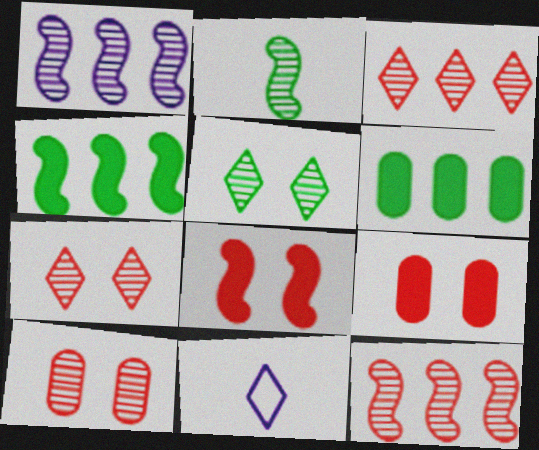[[4, 10, 11]]